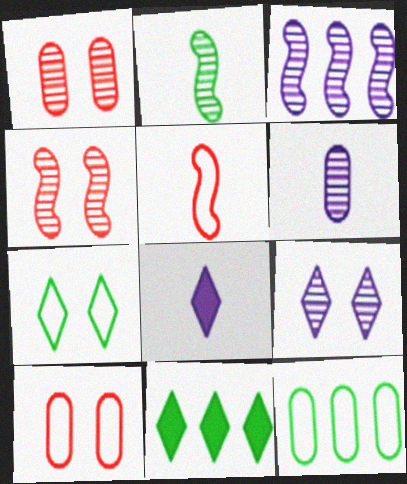[[2, 3, 4], 
[3, 6, 9], 
[4, 8, 12]]